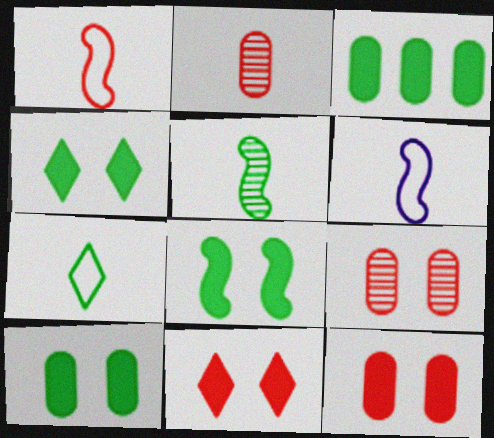[[4, 8, 10]]